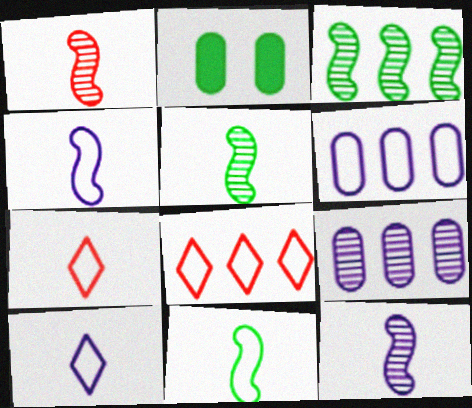[[1, 5, 12], 
[2, 8, 12]]